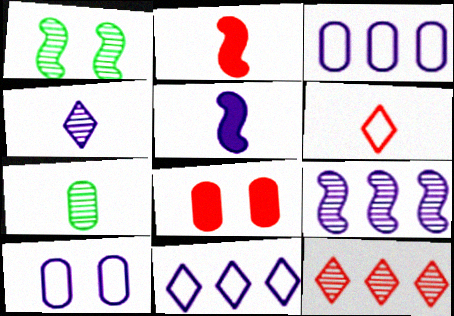[[3, 7, 8], 
[5, 6, 7]]